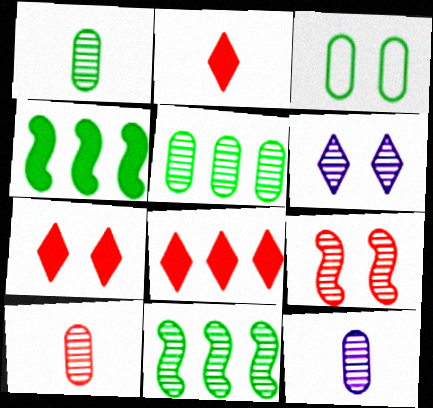[[1, 10, 12], 
[2, 7, 8], 
[6, 10, 11]]